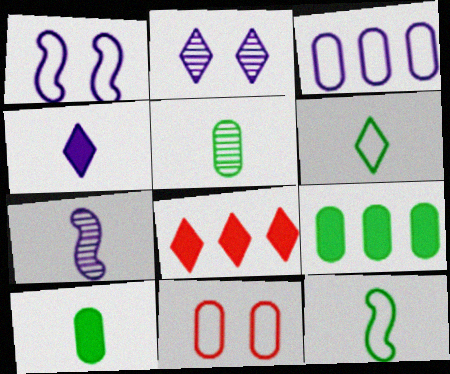[[1, 5, 8], 
[2, 6, 8]]